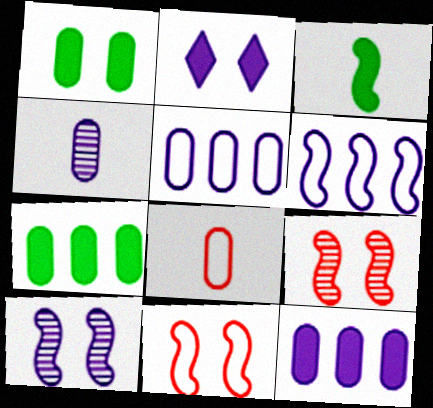[[2, 4, 6], 
[3, 6, 9]]